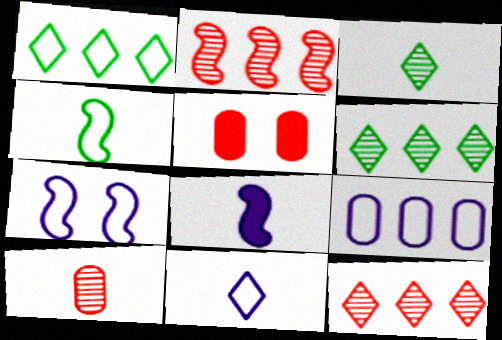[[7, 9, 11]]